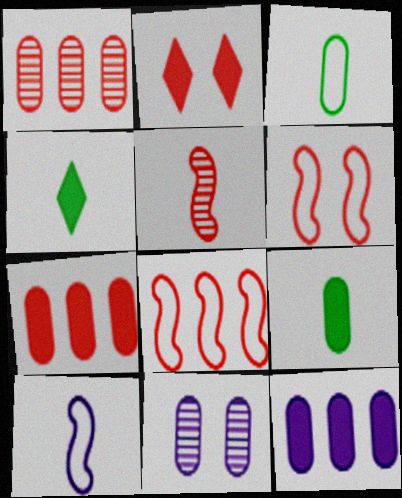[[3, 7, 11], 
[4, 8, 11]]